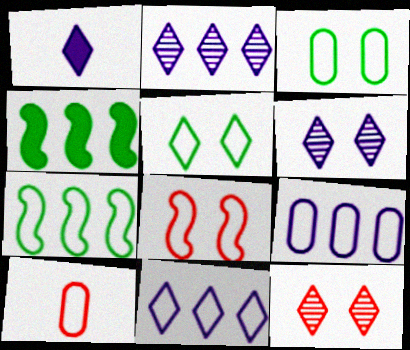[[1, 6, 11], 
[3, 9, 10], 
[4, 6, 10]]